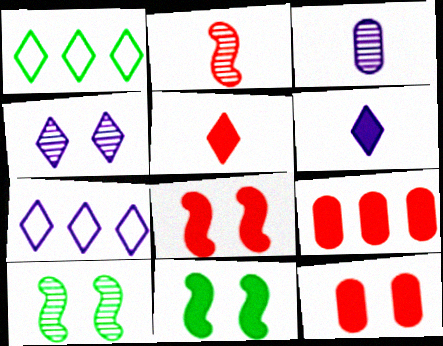[[1, 3, 8], 
[1, 4, 5], 
[4, 6, 7], 
[5, 8, 9], 
[6, 9, 11]]